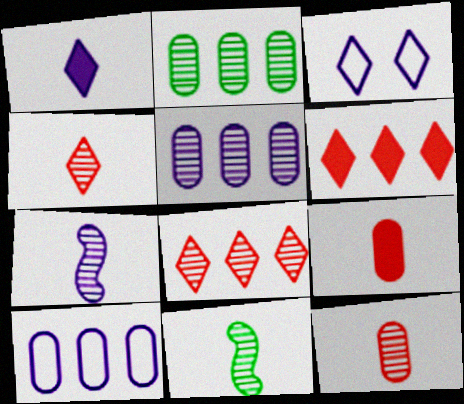[]